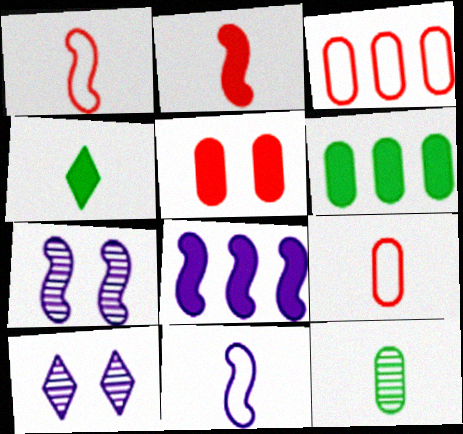[[1, 6, 10], 
[3, 4, 7], 
[4, 5, 8], 
[7, 8, 11]]